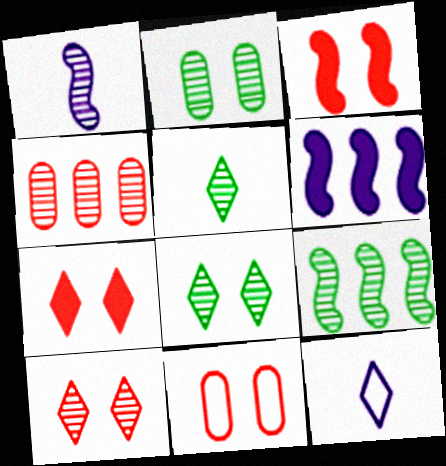[[1, 4, 8], 
[2, 5, 9], 
[3, 10, 11], 
[5, 6, 11]]